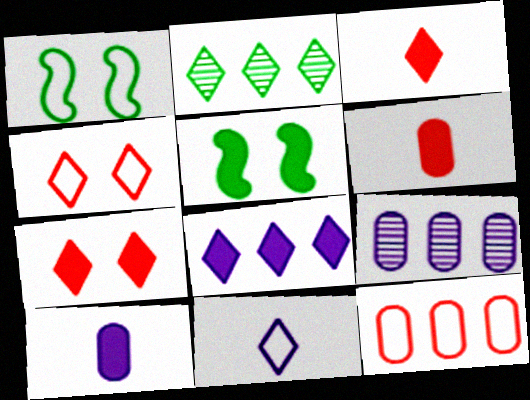[[1, 3, 9], 
[1, 11, 12], 
[2, 7, 11], 
[5, 6, 8]]